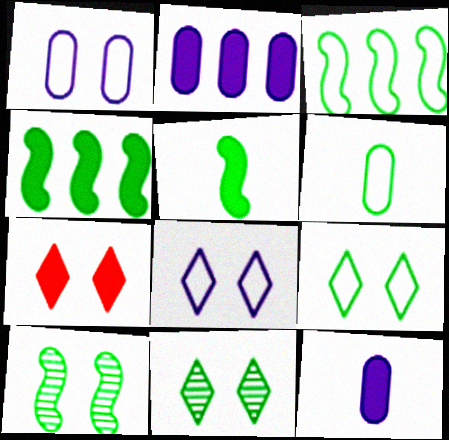[[1, 7, 10], 
[2, 5, 7], 
[3, 5, 10], 
[3, 6, 9], 
[4, 6, 11], 
[4, 7, 12], 
[7, 8, 11]]